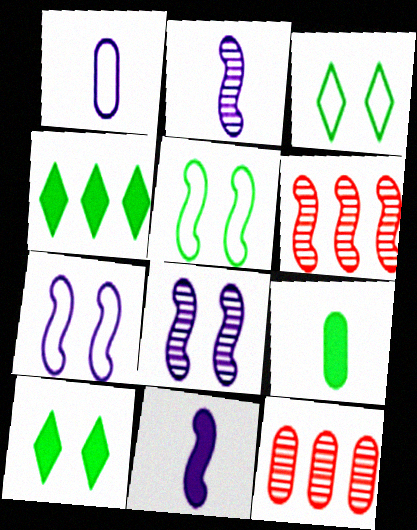[[1, 6, 10], 
[3, 11, 12], 
[5, 6, 11]]